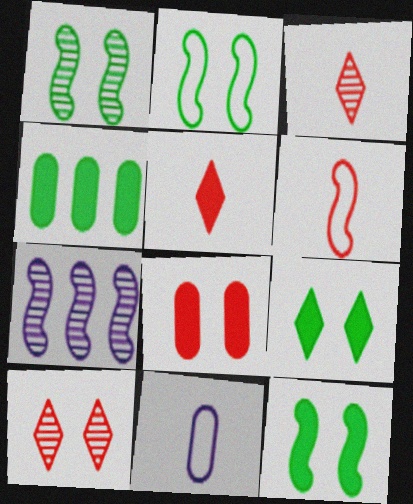[[1, 2, 12], 
[6, 7, 12]]